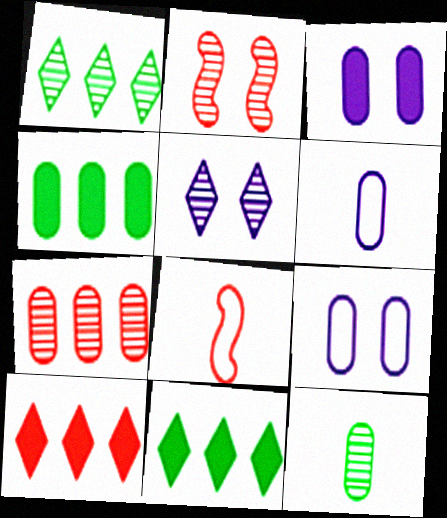[[1, 3, 8], 
[2, 6, 11], 
[4, 5, 8]]